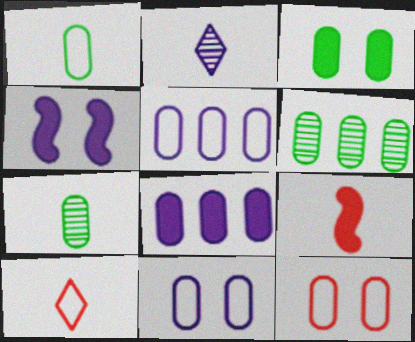[[1, 2, 9], 
[1, 3, 6], 
[1, 5, 12], 
[2, 4, 5], 
[4, 6, 10], 
[7, 8, 12]]